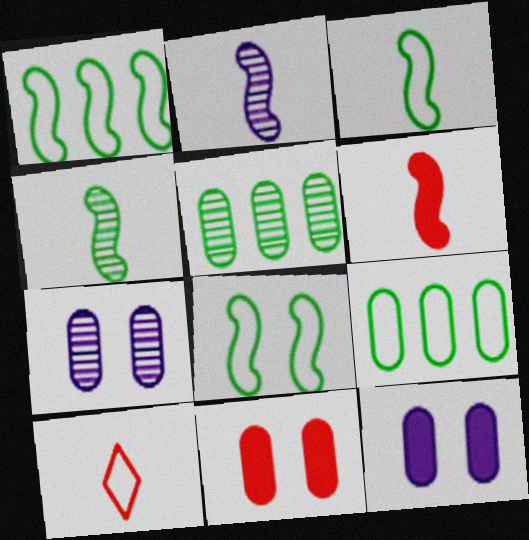[[1, 3, 8], 
[2, 3, 6]]